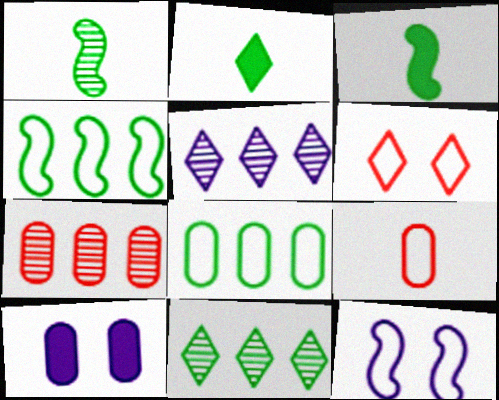[[2, 5, 6], 
[2, 7, 12]]